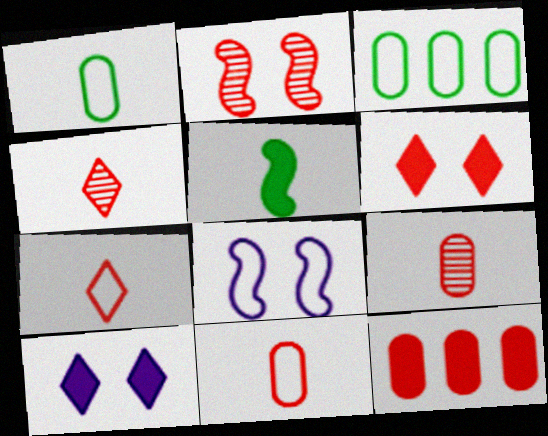[[2, 7, 12], 
[3, 7, 8], 
[5, 10, 12]]